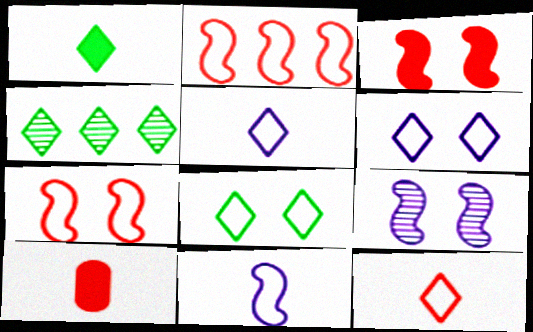[[1, 4, 8]]